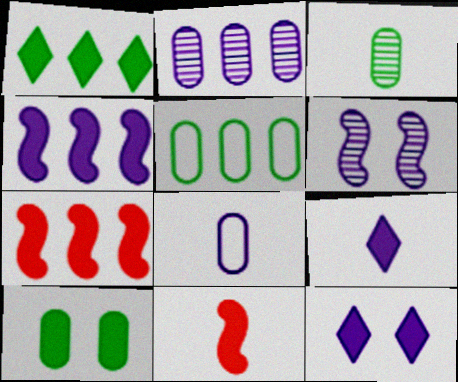[[3, 5, 10], 
[7, 9, 10]]